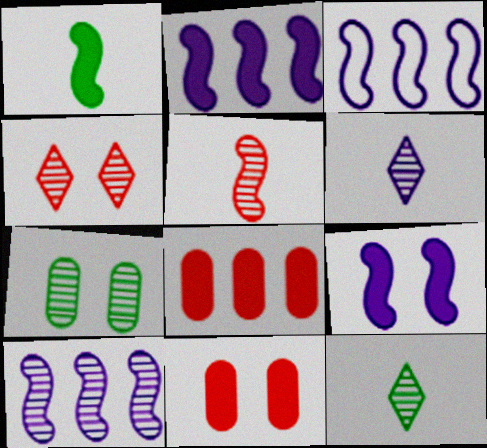[[2, 3, 10], 
[3, 11, 12]]